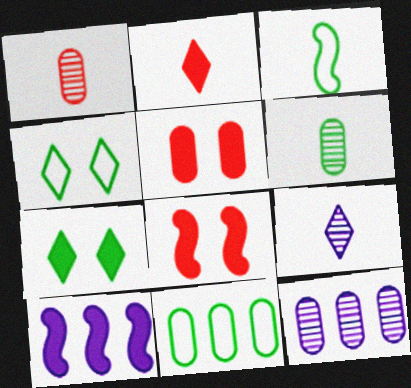[[1, 4, 10], 
[3, 4, 11], 
[8, 9, 11]]